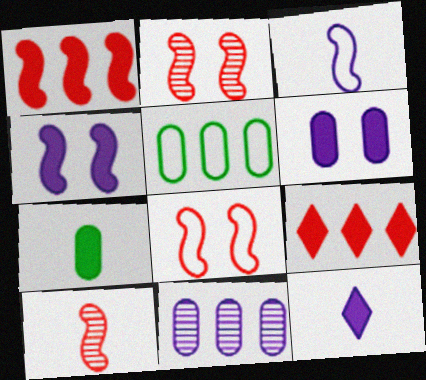[[1, 8, 10], 
[2, 5, 12], 
[4, 7, 9]]